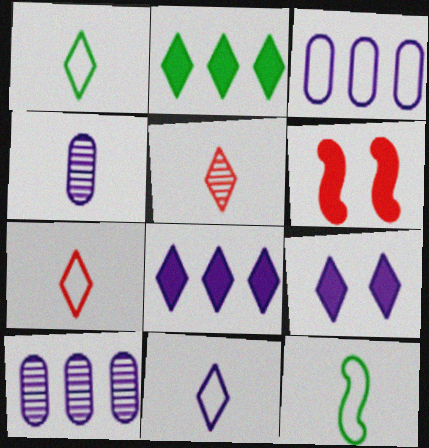[[1, 6, 10], 
[1, 7, 11]]